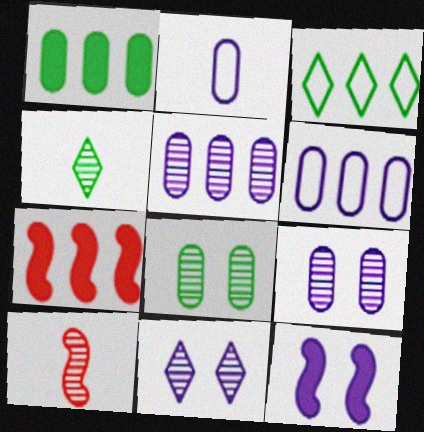[[3, 5, 7]]